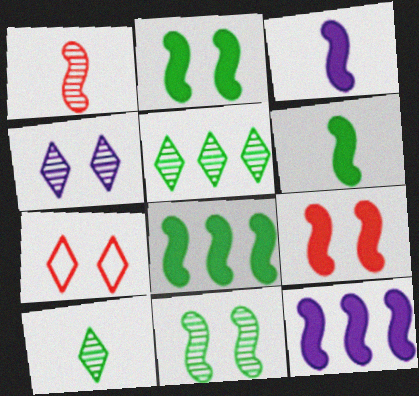[[2, 6, 8], 
[3, 8, 9], 
[6, 9, 12]]